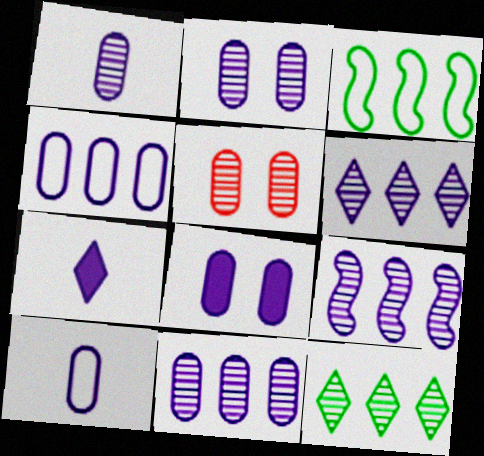[[1, 2, 11], 
[1, 4, 8], 
[3, 5, 7], 
[6, 9, 11], 
[8, 10, 11]]